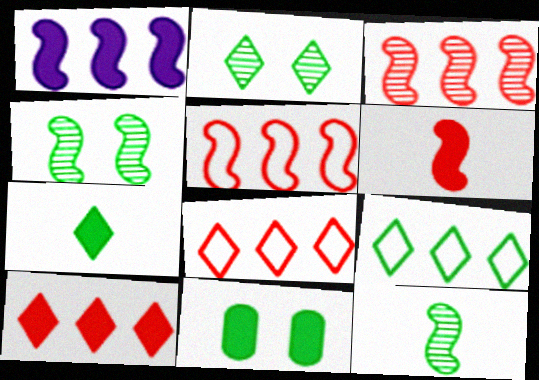[[2, 7, 9], 
[9, 11, 12]]